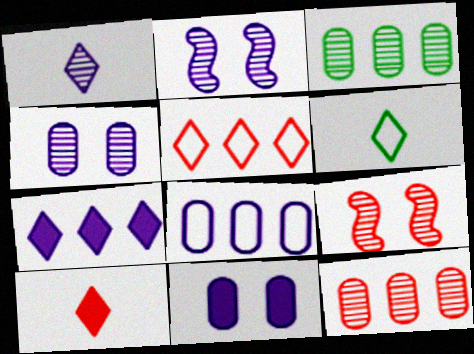[[1, 3, 9], 
[1, 6, 10]]